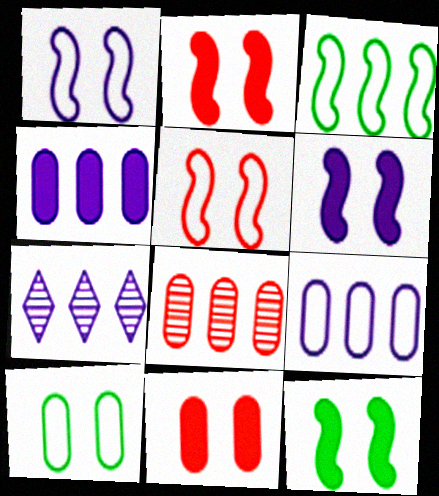[[2, 6, 12]]